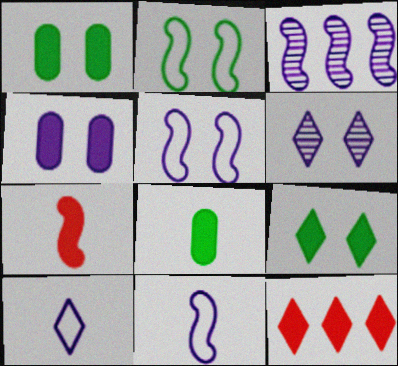[[2, 3, 7], 
[3, 4, 10], 
[4, 5, 6]]